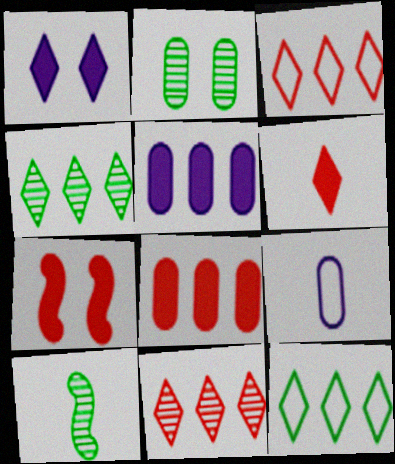[[2, 4, 10], 
[2, 8, 9], 
[4, 7, 9], 
[6, 7, 8], 
[6, 9, 10]]